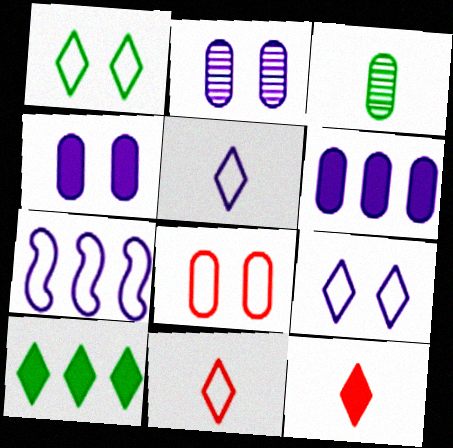[[3, 6, 8]]